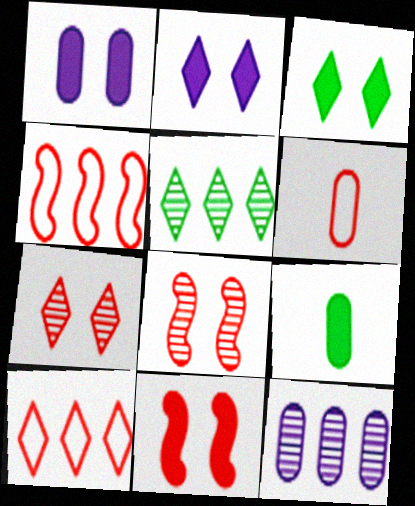[[1, 3, 11]]